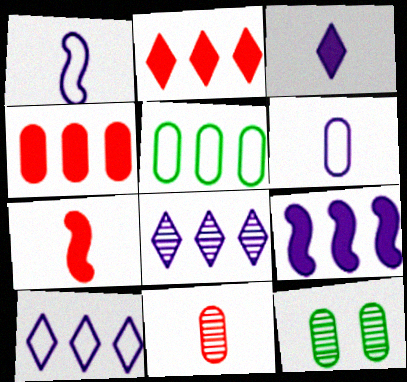[[1, 2, 12], 
[4, 6, 12], 
[7, 10, 12]]